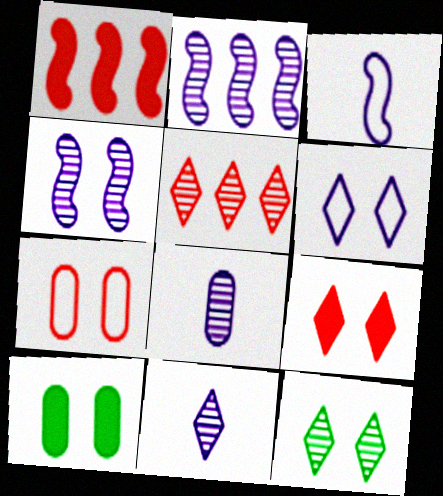[[3, 5, 10], 
[5, 11, 12], 
[6, 9, 12]]